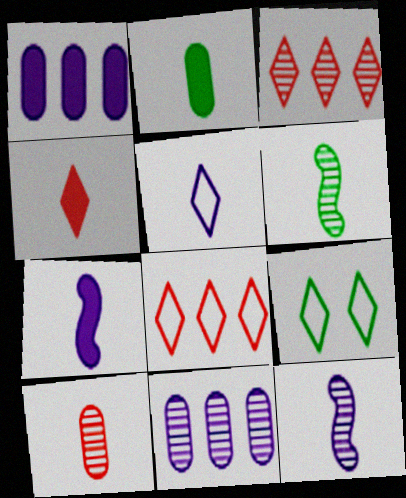[[2, 4, 7], 
[5, 8, 9]]